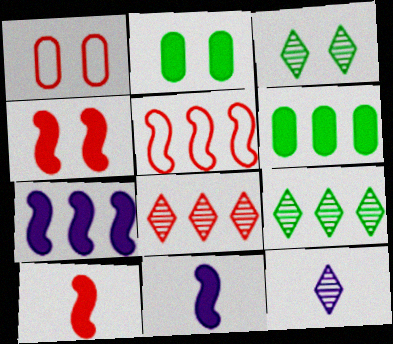[[1, 8, 10], 
[1, 9, 11], 
[2, 5, 12], 
[3, 8, 12]]